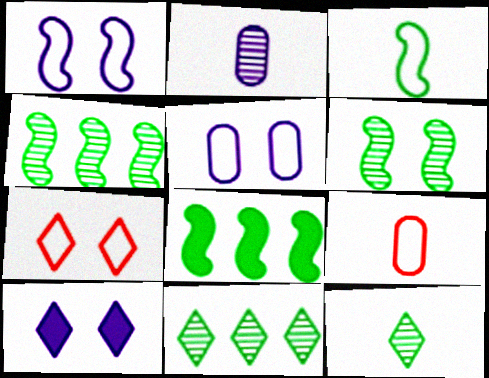[[2, 7, 8], 
[3, 6, 8], 
[4, 9, 10]]